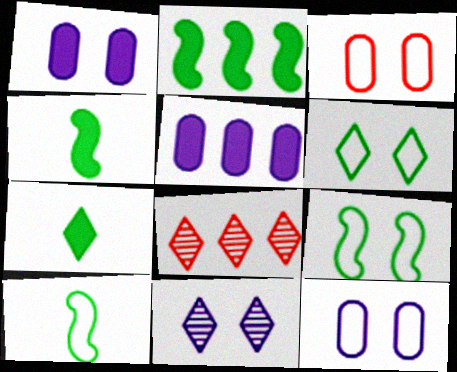[[1, 8, 10], 
[4, 8, 12]]